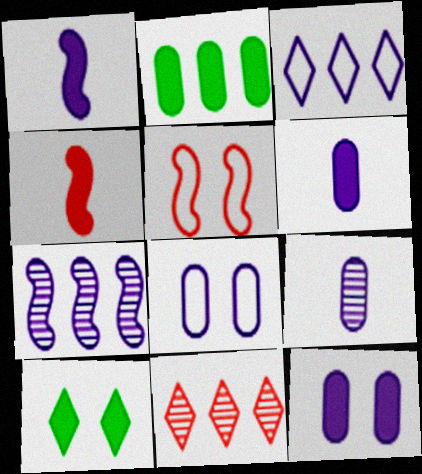[]